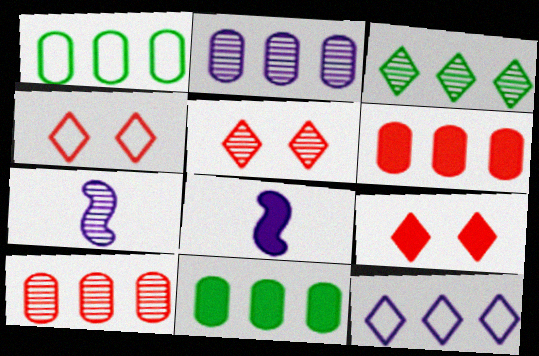[[1, 2, 6], 
[1, 5, 8], 
[1, 7, 9], 
[4, 5, 9], 
[4, 7, 11], 
[8, 9, 11]]